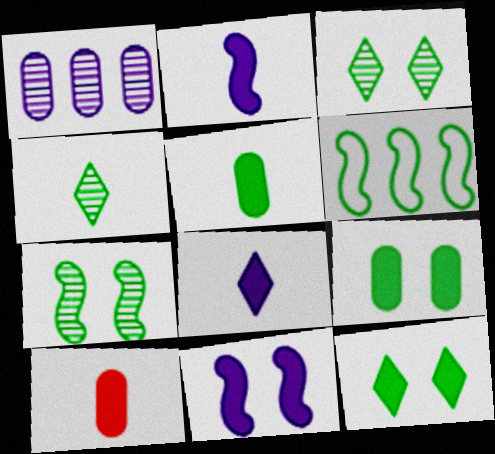[[3, 5, 6], 
[4, 6, 9]]